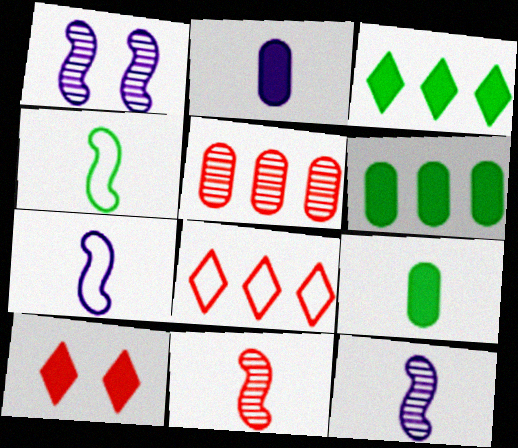[[1, 8, 9]]